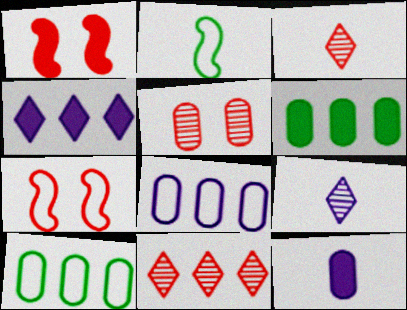[[1, 9, 10], 
[2, 3, 12], 
[2, 4, 5], 
[5, 10, 12], 
[6, 7, 9]]